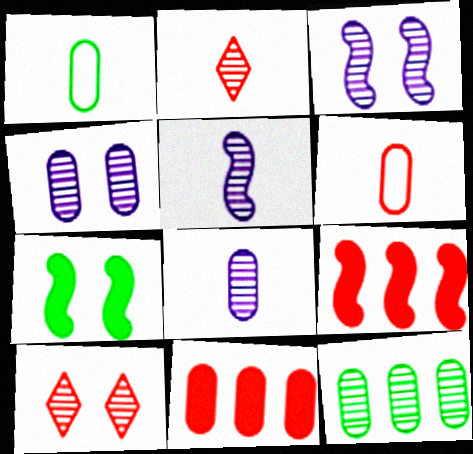[[1, 4, 11], 
[2, 3, 12], 
[5, 10, 12], 
[6, 9, 10]]